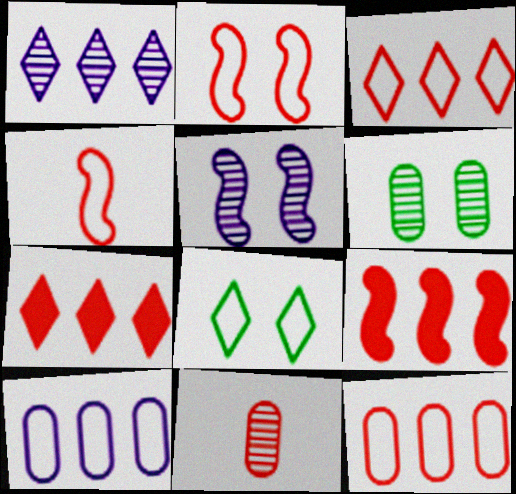[[2, 7, 11], 
[4, 8, 10]]